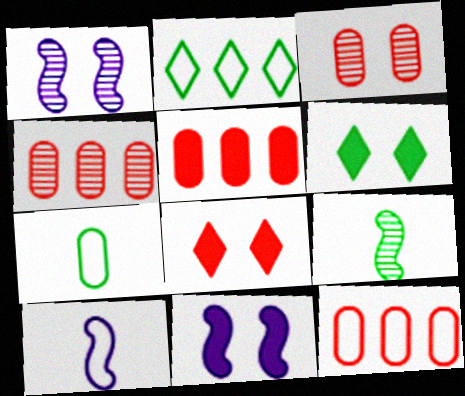[[4, 5, 12], 
[4, 6, 10]]